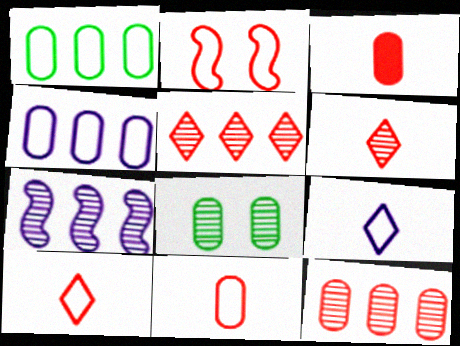[[1, 2, 9], 
[2, 3, 5], 
[3, 4, 8], 
[6, 7, 8]]